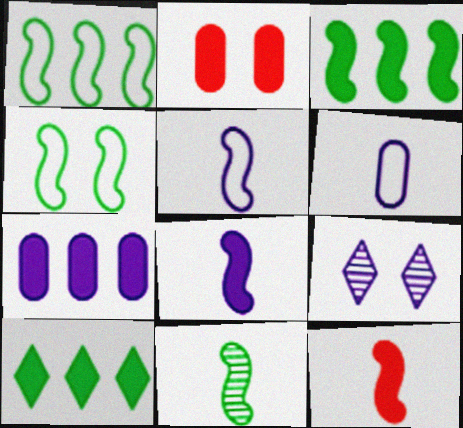[[2, 4, 9], 
[2, 8, 10], 
[3, 4, 11], 
[5, 7, 9], 
[5, 11, 12]]